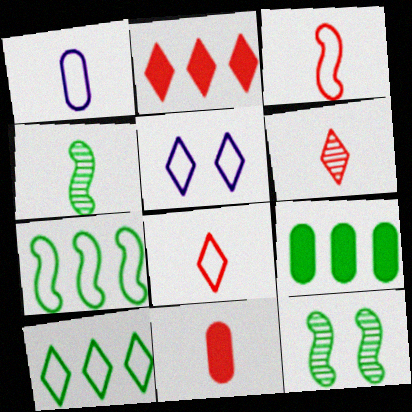[[1, 2, 12], 
[3, 6, 11], 
[5, 8, 10]]